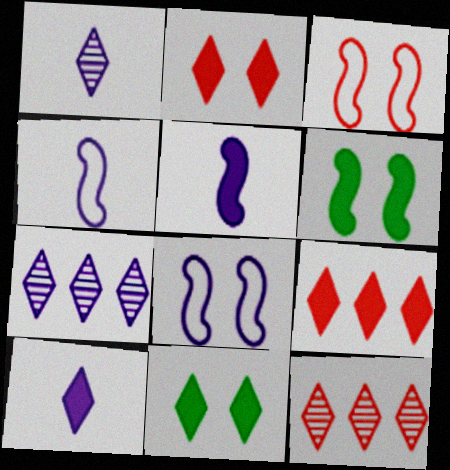[[9, 10, 11]]